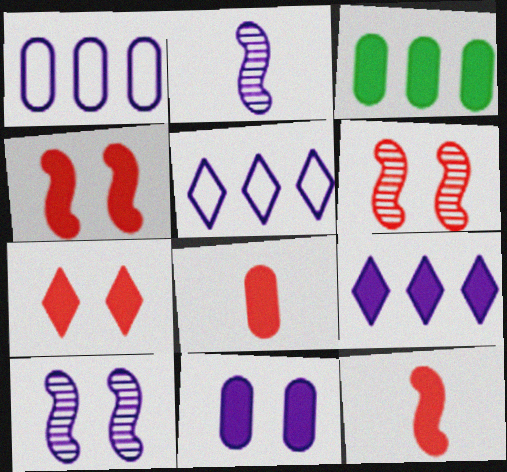[[2, 5, 11], 
[3, 8, 11]]